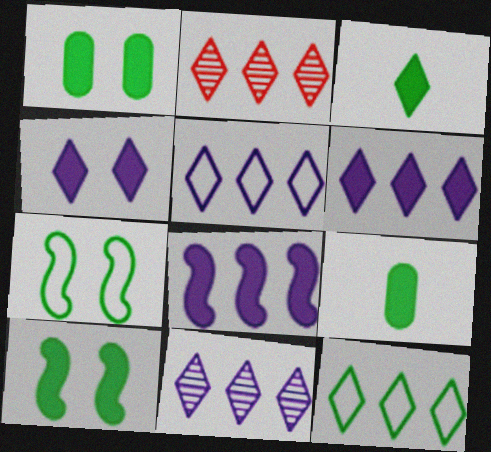[[2, 6, 12], 
[5, 6, 11]]